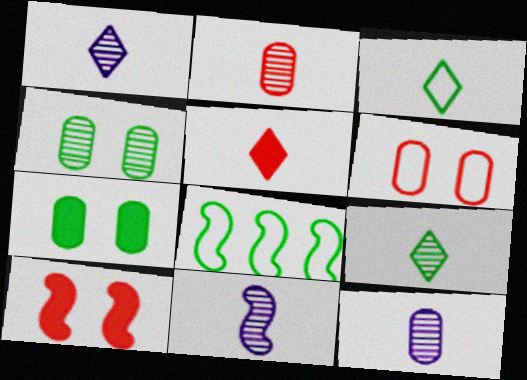[[1, 3, 5], 
[1, 11, 12], 
[2, 9, 11], 
[7, 8, 9], 
[8, 10, 11]]